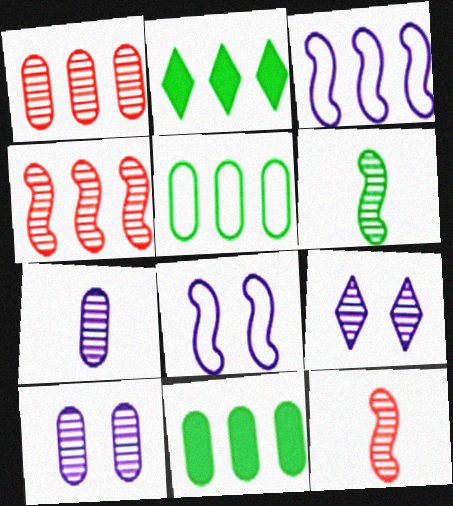[[1, 2, 3], 
[1, 6, 9]]